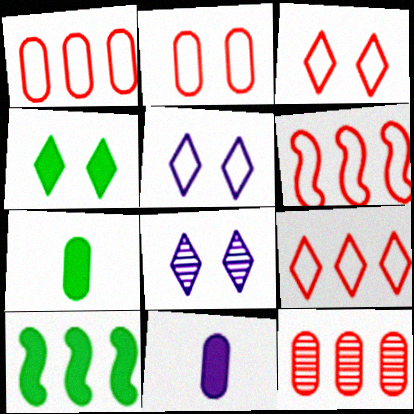[[1, 6, 9], 
[3, 4, 8], 
[4, 7, 10], 
[6, 7, 8]]